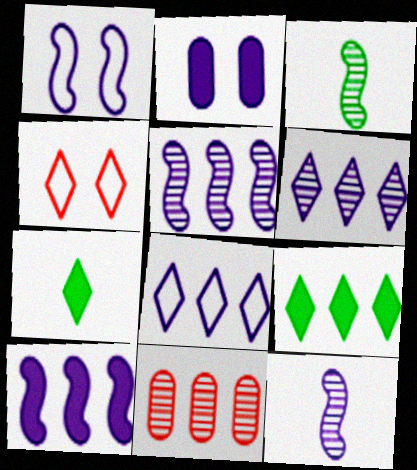[[1, 7, 11], 
[1, 10, 12], 
[2, 8, 12], 
[4, 6, 7]]